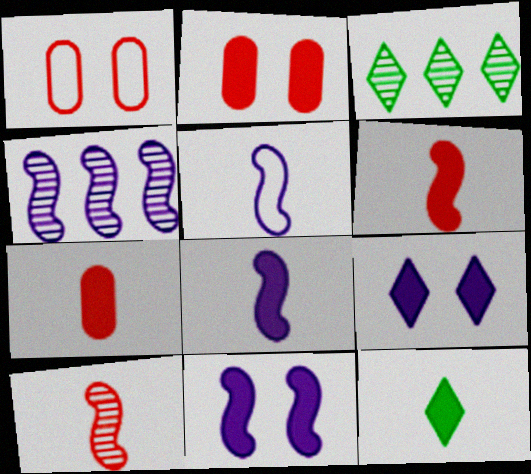[[1, 3, 8], 
[1, 4, 12], 
[2, 3, 5], 
[4, 5, 11], 
[7, 8, 12]]